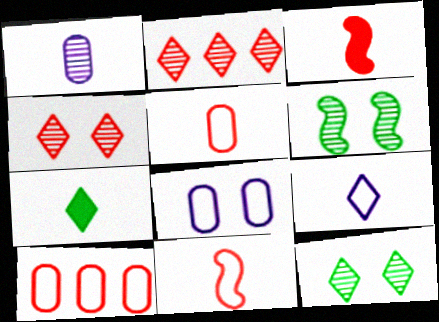[[1, 2, 6], 
[1, 7, 11], 
[3, 4, 10]]